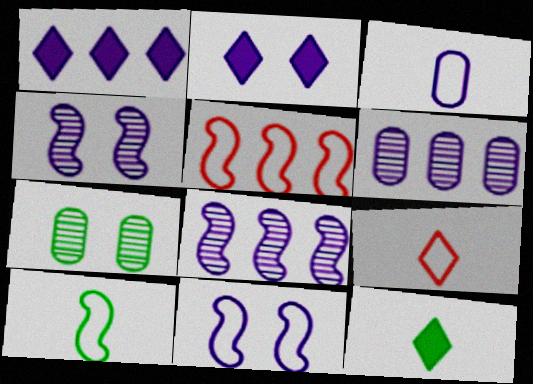[[1, 3, 4], 
[2, 3, 8], 
[3, 9, 10], 
[5, 10, 11]]